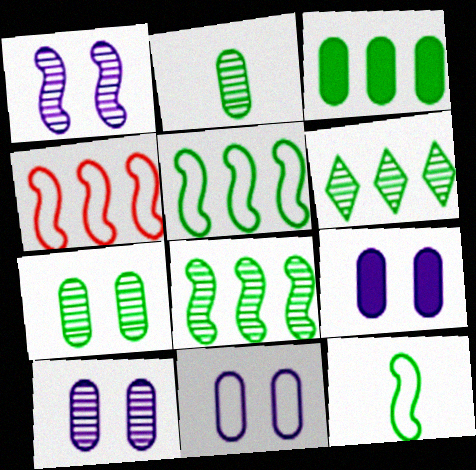[[3, 5, 6], 
[9, 10, 11]]